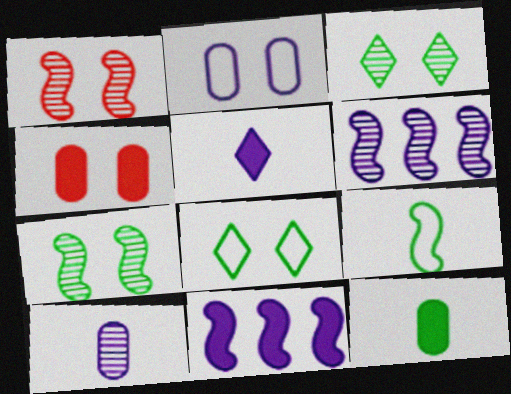[[1, 9, 11], 
[2, 5, 6]]